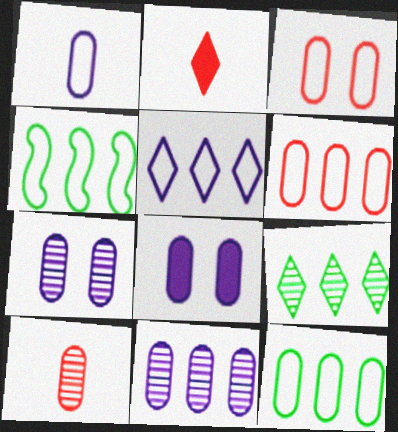[[1, 3, 12], 
[1, 8, 11], 
[2, 4, 7], 
[4, 5, 6], 
[8, 10, 12]]